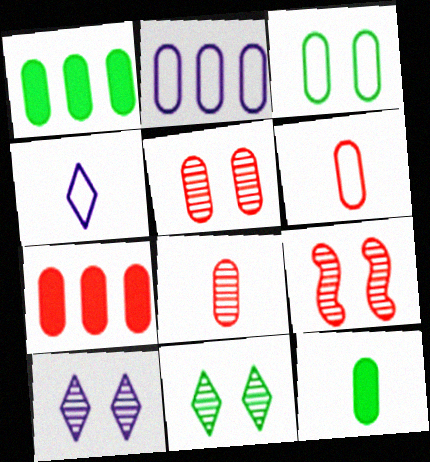[[1, 4, 9], 
[2, 3, 6], 
[2, 5, 12], 
[5, 6, 7]]